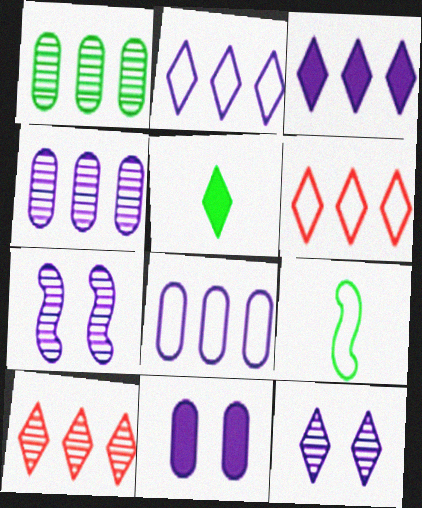[[5, 6, 12], 
[9, 10, 11]]